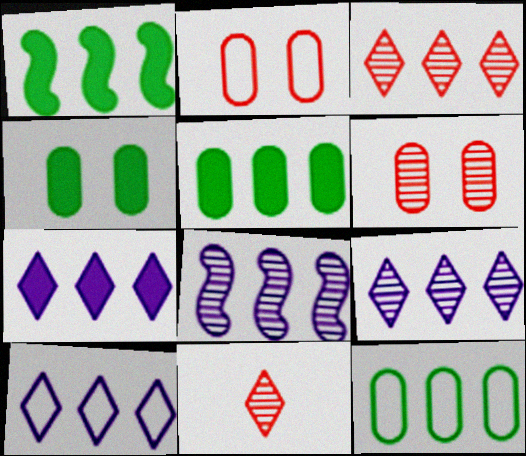[[7, 9, 10]]